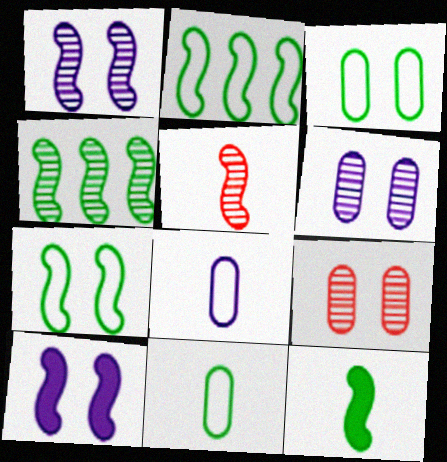[[1, 4, 5], 
[2, 5, 10], 
[4, 7, 12]]